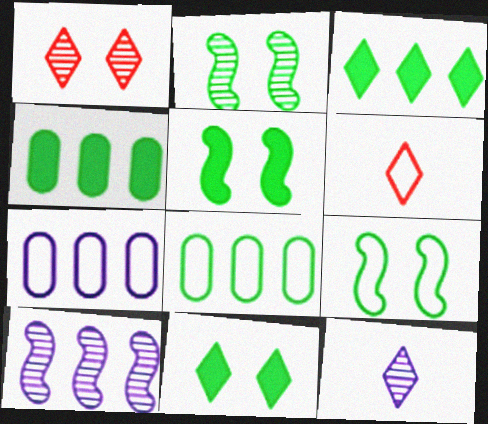[[2, 5, 9], 
[6, 7, 9]]